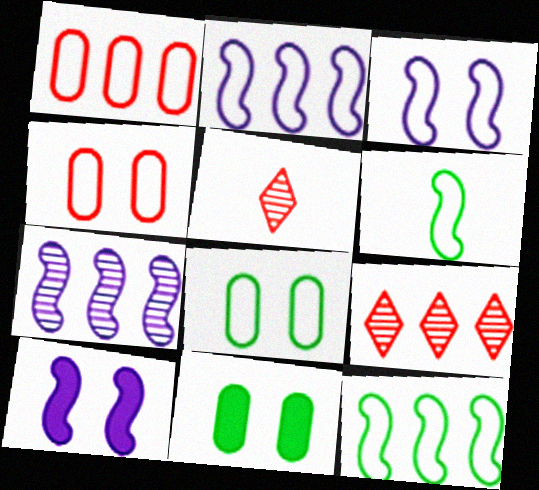[[2, 5, 11]]